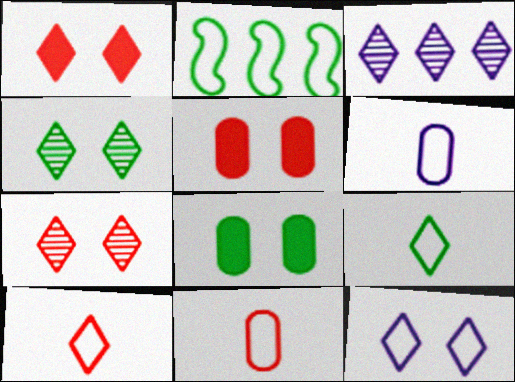[[1, 3, 9], 
[1, 4, 12], 
[2, 11, 12]]